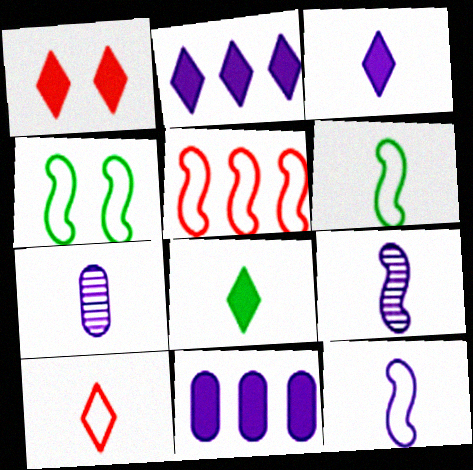[[1, 2, 8], 
[3, 7, 12], 
[4, 5, 12]]